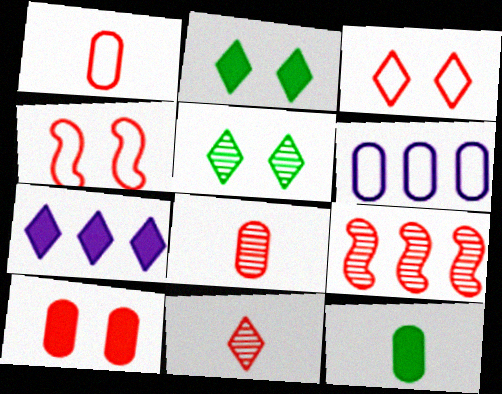[]